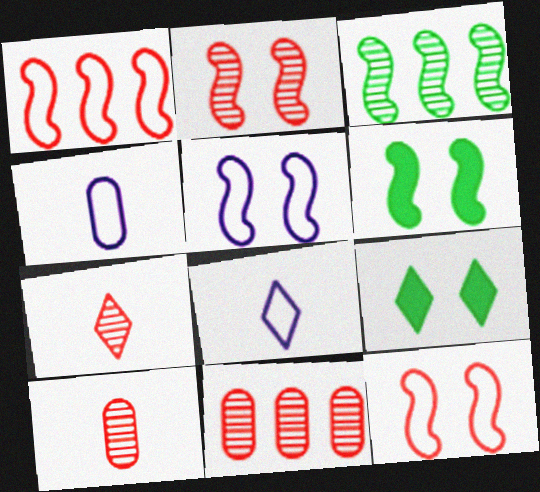[[2, 5, 6], 
[2, 7, 11], 
[6, 8, 11]]